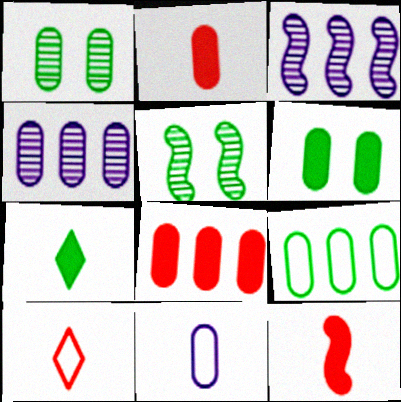[[1, 8, 11], 
[3, 6, 10], 
[4, 8, 9], 
[5, 7, 9]]